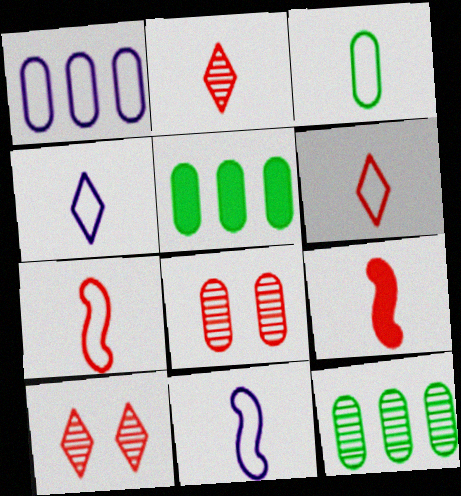[[3, 4, 7], 
[3, 6, 11], 
[5, 10, 11]]